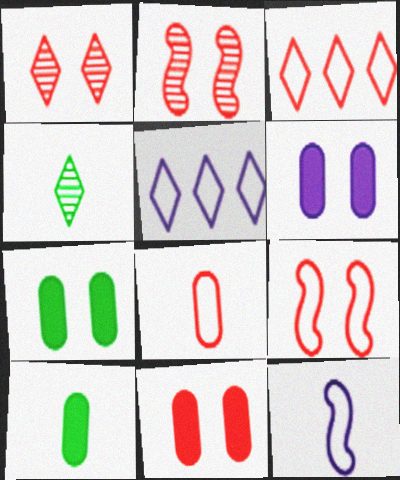[[1, 9, 11], 
[2, 5, 10], 
[3, 8, 9], 
[6, 7, 11]]